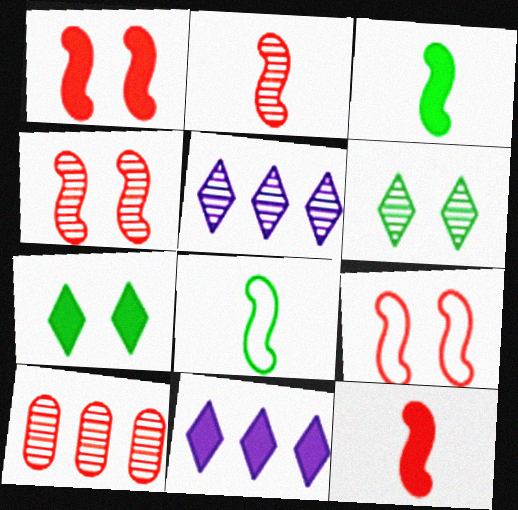[[1, 4, 9]]